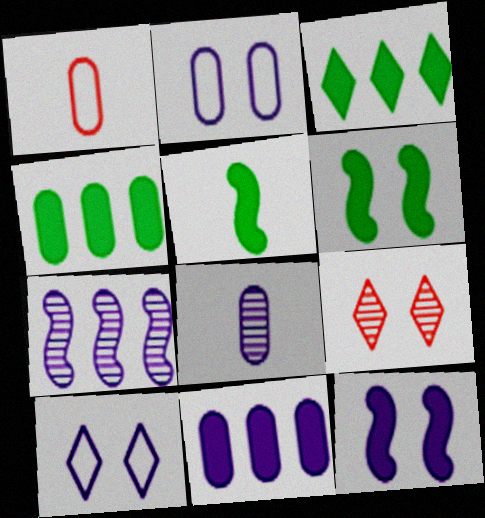[[2, 6, 9], 
[2, 8, 11]]